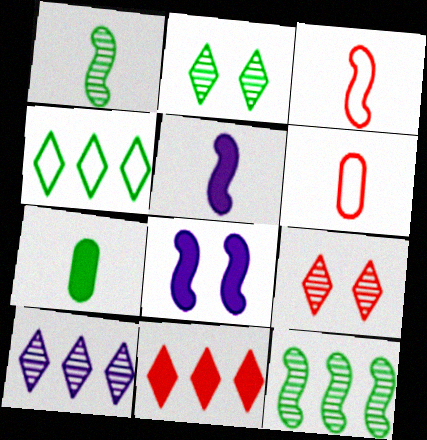[[1, 3, 5], 
[3, 8, 12], 
[4, 10, 11], 
[7, 8, 11]]